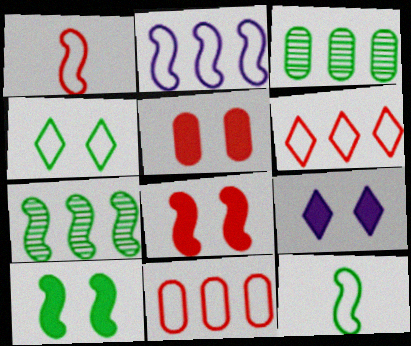[[1, 3, 9], 
[5, 9, 10], 
[7, 10, 12]]